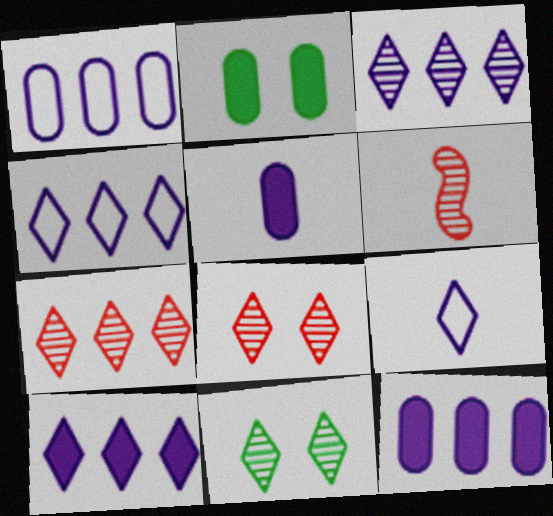[[2, 4, 6], 
[3, 4, 10]]